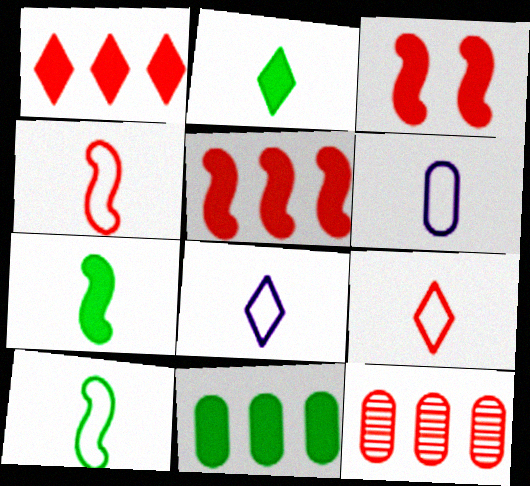[[3, 9, 12], 
[6, 9, 10]]